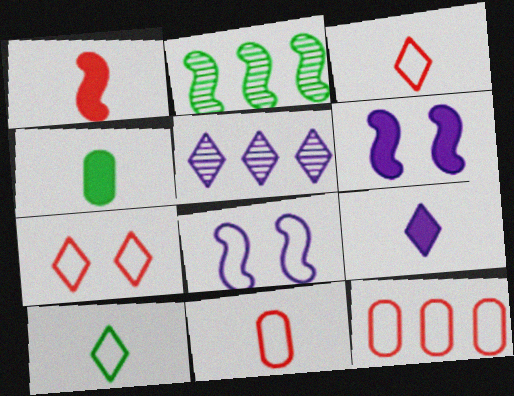[[1, 2, 8], 
[1, 4, 9], 
[8, 10, 12]]